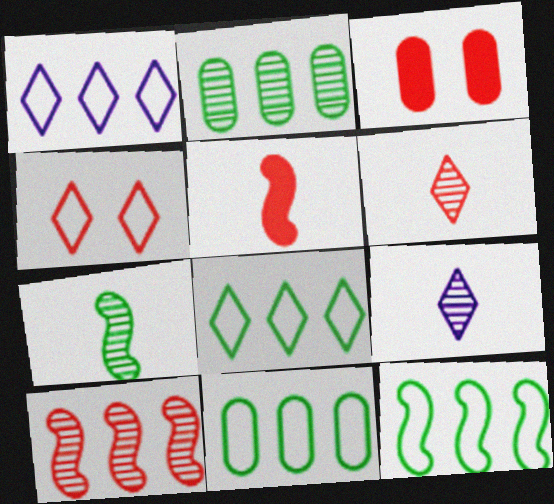[[1, 3, 7], 
[3, 9, 12], 
[8, 11, 12]]